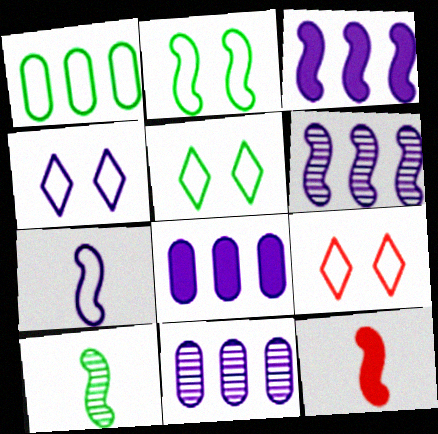[[1, 7, 9], 
[2, 6, 12], 
[4, 5, 9], 
[5, 11, 12], 
[7, 10, 12], 
[8, 9, 10]]